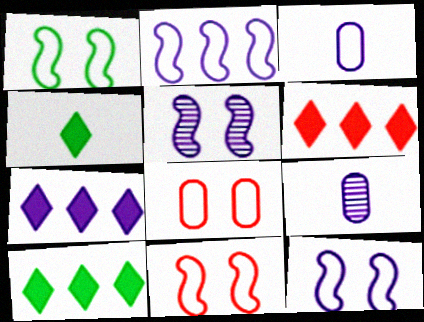[[1, 6, 9], 
[1, 11, 12], 
[3, 5, 7], 
[6, 7, 10], 
[7, 9, 12], 
[9, 10, 11]]